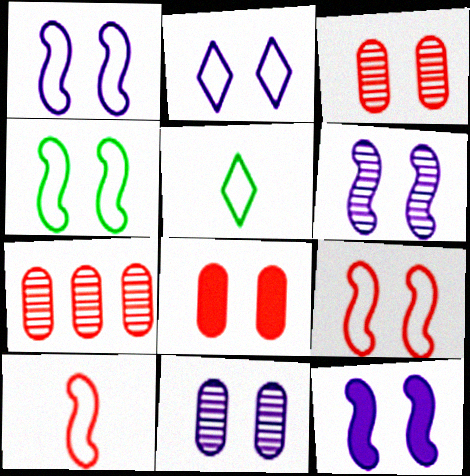[[1, 4, 9], 
[1, 6, 12], 
[2, 11, 12], 
[5, 7, 12]]